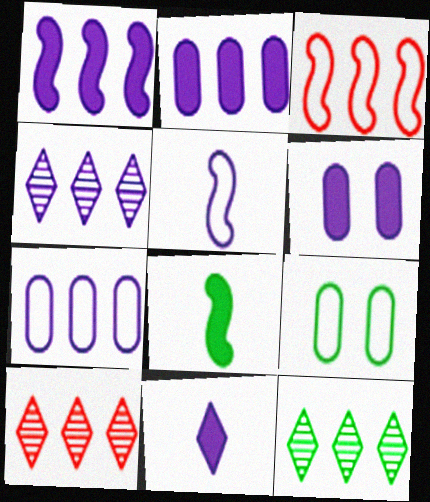[[1, 4, 7], 
[1, 6, 11], 
[2, 3, 12], 
[4, 5, 6], 
[4, 10, 12], 
[8, 9, 12]]